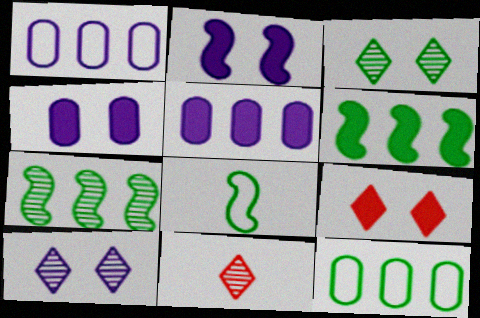[[2, 11, 12]]